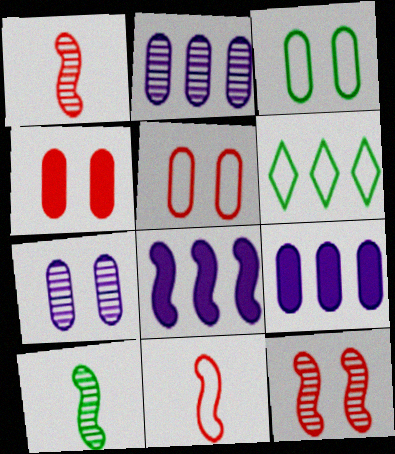[[3, 4, 7]]